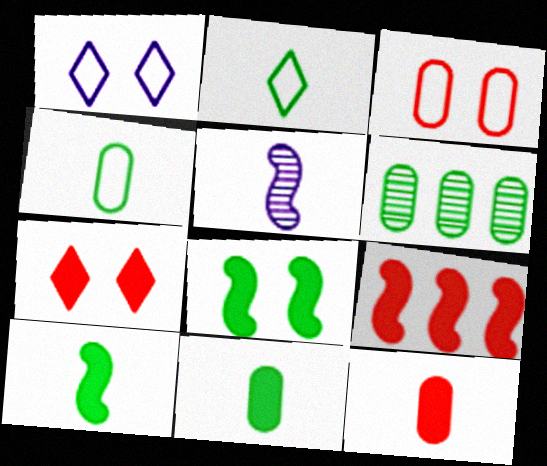[[2, 5, 12], 
[2, 6, 8], 
[7, 9, 12]]